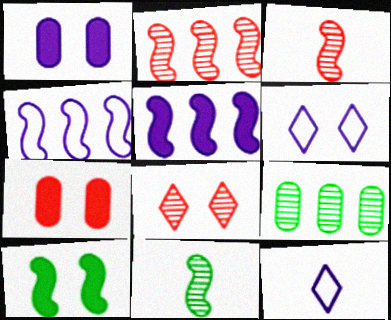[[3, 4, 10]]